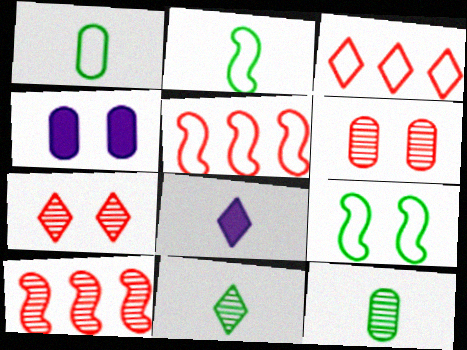[[4, 5, 11], 
[4, 7, 9]]